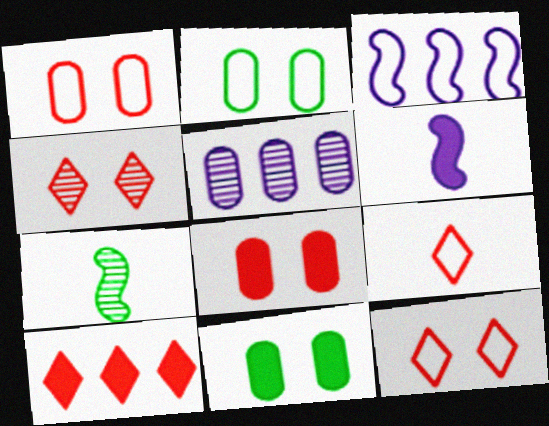[[2, 3, 9], 
[4, 5, 7], 
[4, 9, 10], 
[6, 10, 11]]